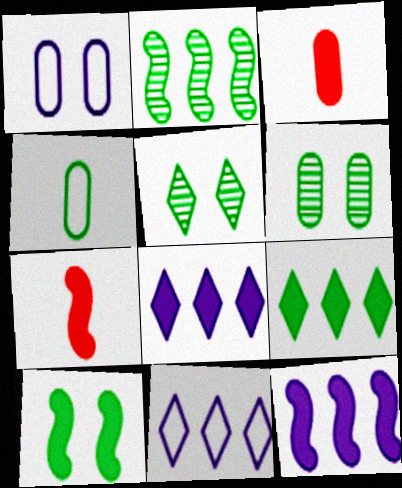[[3, 8, 10], 
[6, 7, 11], 
[7, 10, 12]]